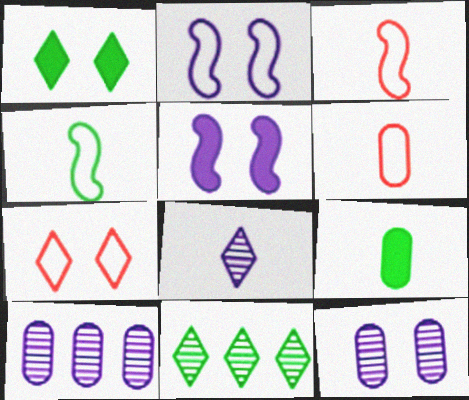[[1, 3, 10], 
[3, 8, 9], 
[5, 6, 11]]